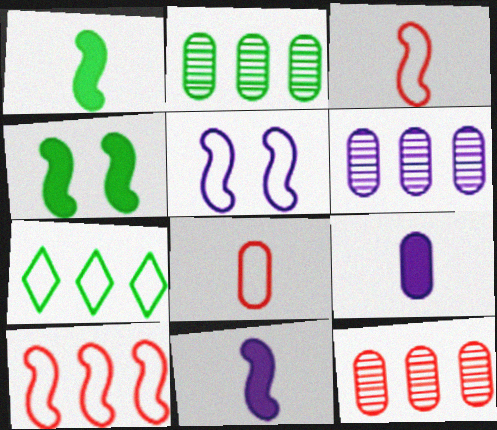[[2, 6, 12], 
[5, 7, 8]]